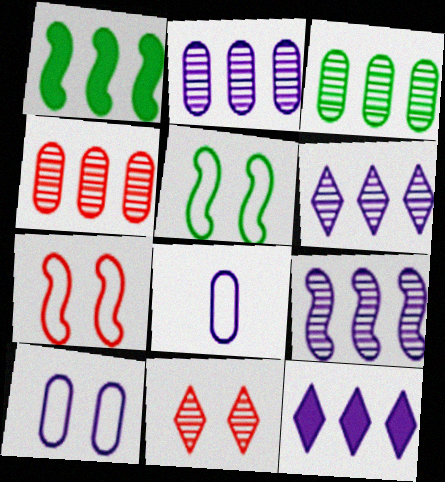[[1, 8, 11], 
[2, 3, 4], 
[2, 6, 9]]